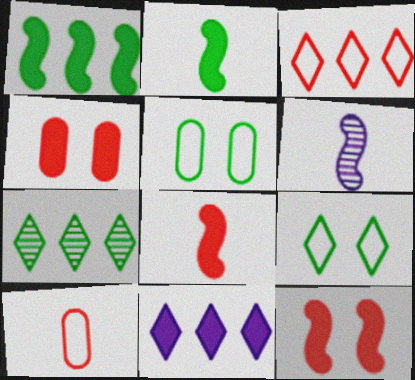[[2, 4, 11], 
[2, 5, 7], 
[3, 7, 11]]